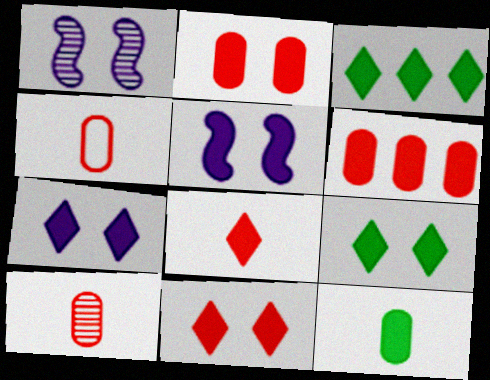[[1, 3, 4], 
[2, 5, 9], 
[3, 7, 8], 
[7, 9, 11]]